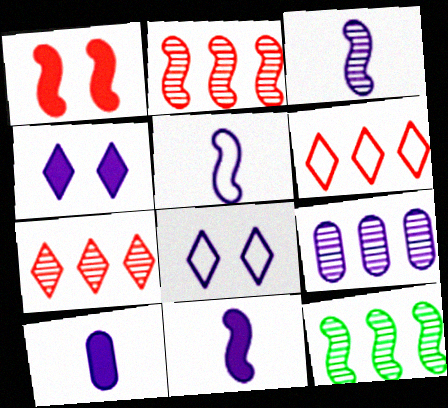[[1, 5, 12], 
[3, 5, 11], 
[4, 5, 9], 
[7, 9, 12], 
[8, 9, 11]]